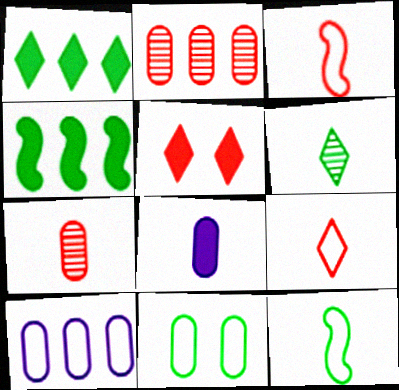[[2, 3, 5], 
[2, 8, 11], 
[3, 6, 8], 
[4, 5, 8], 
[4, 6, 11]]